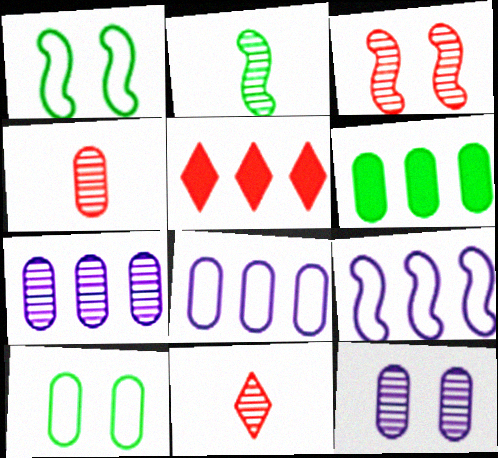[]